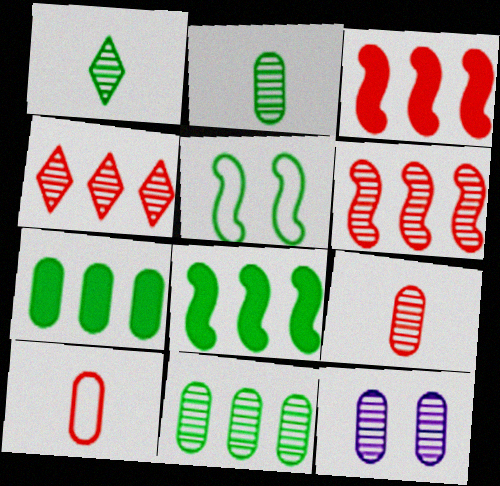[[1, 5, 7], 
[1, 6, 12], 
[7, 10, 12], 
[9, 11, 12]]